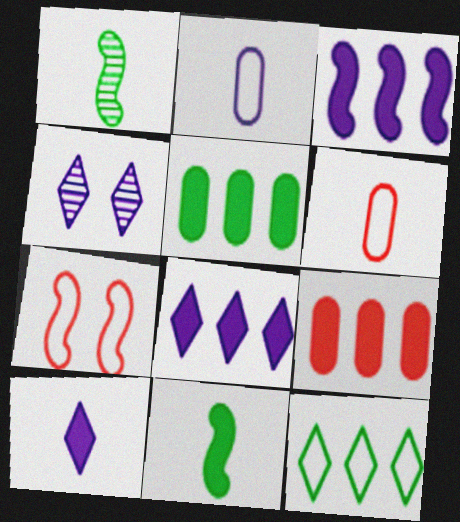[[1, 3, 7], 
[1, 6, 10], 
[2, 3, 4], 
[2, 7, 12]]